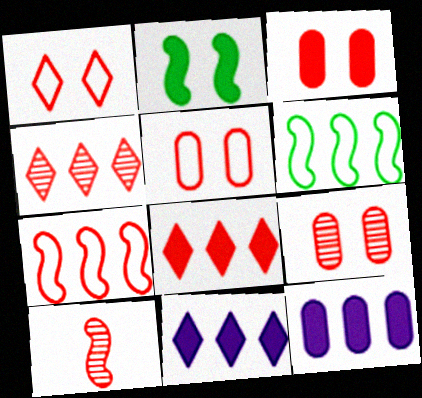[[3, 5, 9], 
[4, 6, 12], 
[4, 9, 10], 
[5, 8, 10]]